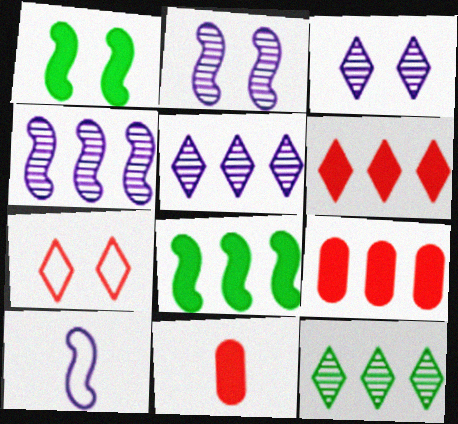[]